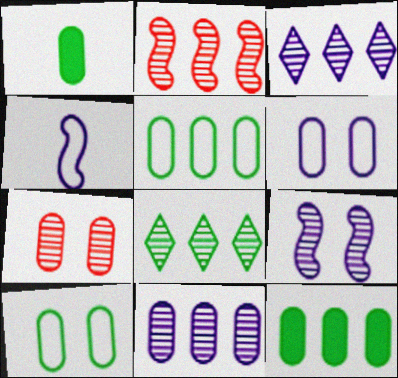[[2, 8, 11]]